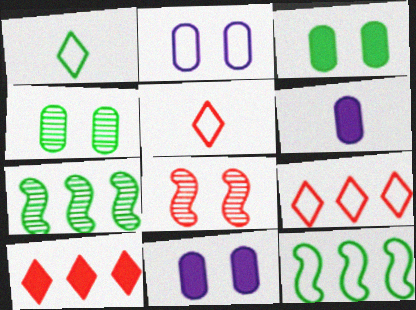[[1, 3, 7], 
[2, 5, 12], 
[5, 7, 11]]